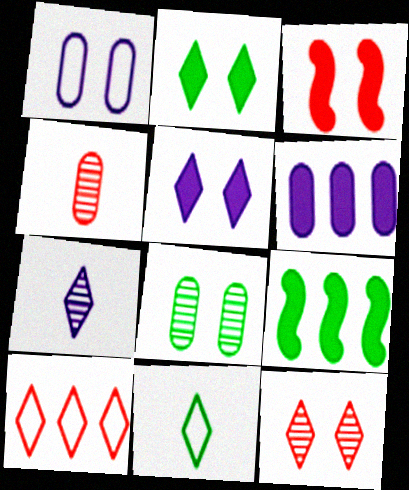[[2, 7, 10], 
[3, 4, 10], 
[8, 9, 11]]